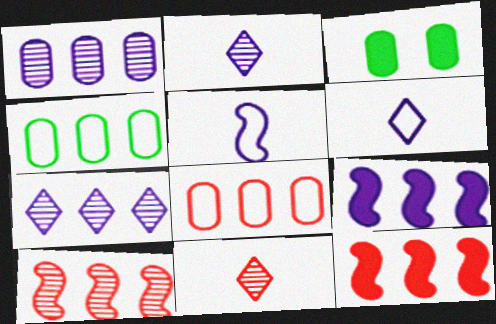[[3, 6, 10], 
[4, 7, 12]]